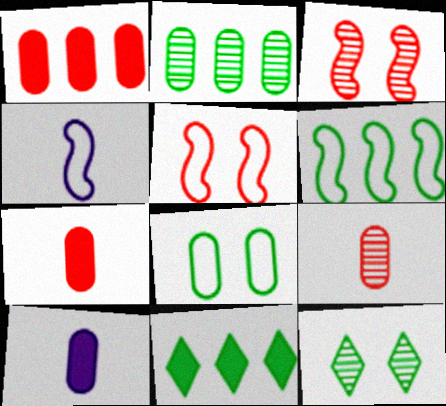[[1, 4, 12], 
[2, 6, 11], 
[4, 5, 6]]